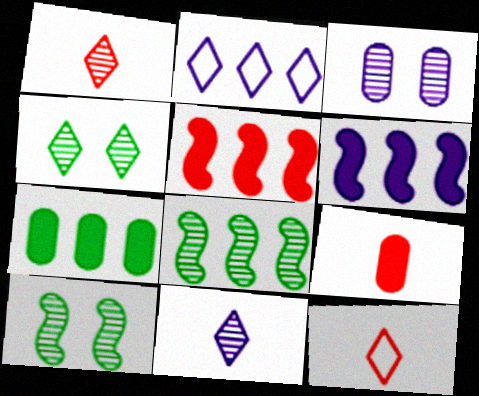[[1, 3, 8], 
[2, 9, 10]]